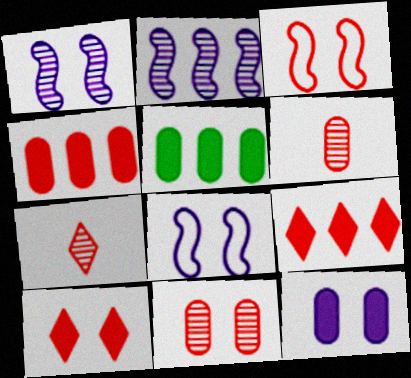[[3, 4, 7], 
[3, 6, 9], 
[3, 10, 11], 
[5, 7, 8]]